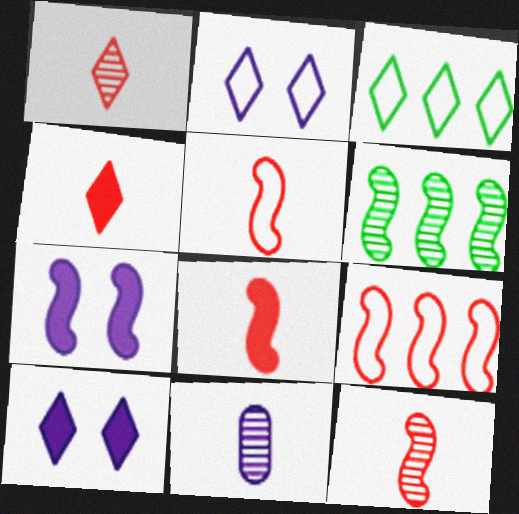[[1, 3, 10], 
[5, 6, 7], 
[5, 8, 12]]